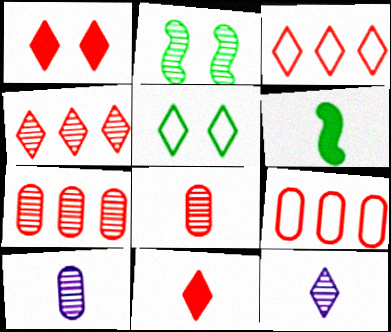[[2, 4, 10], 
[2, 7, 12]]